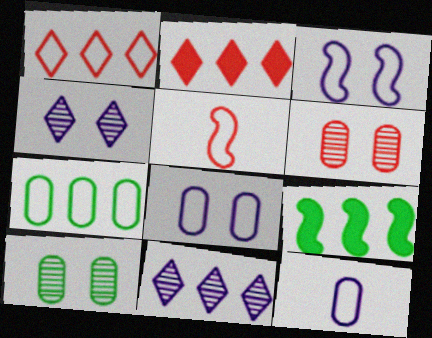[[2, 5, 6]]